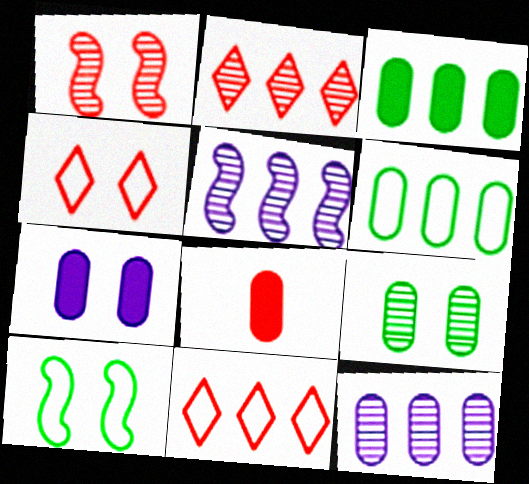[[1, 8, 11], 
[3, 5, 11], 
[3, 7, 8]]